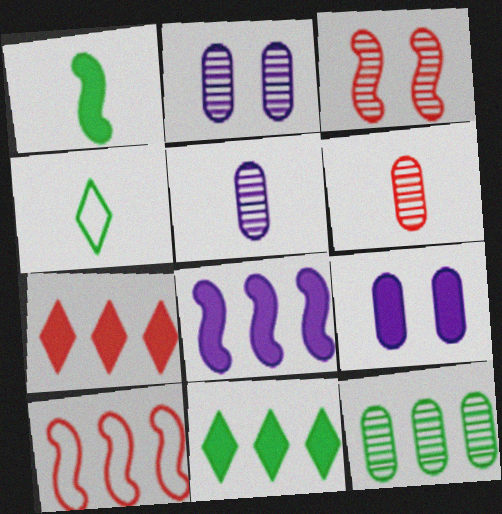[[1, 7, 9], 
[2, 6, 12]]